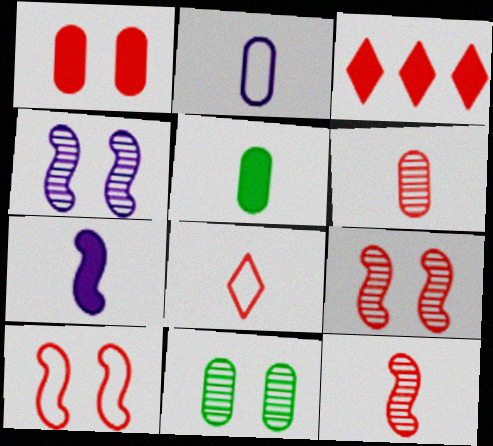[[2, 5, 6], 
[3, 6, 10]]